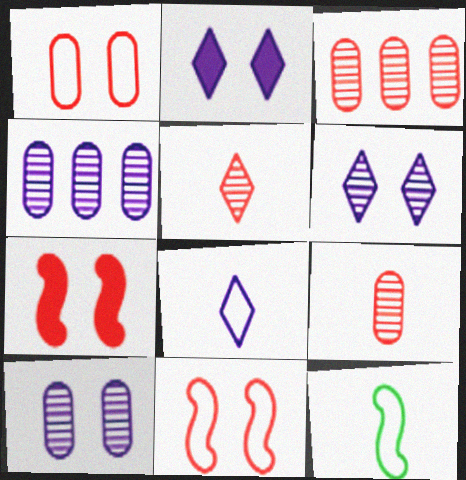[[2, 3, 12]]